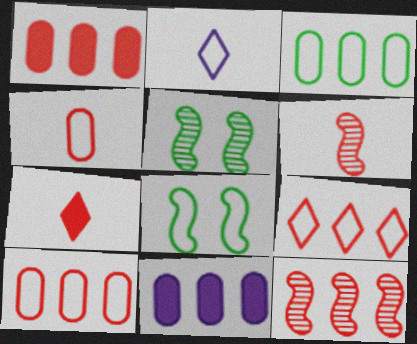[[1, 2, 5], 
[1, 9, 12], 
[2, 8, 10], 
[4, 6, 7]]